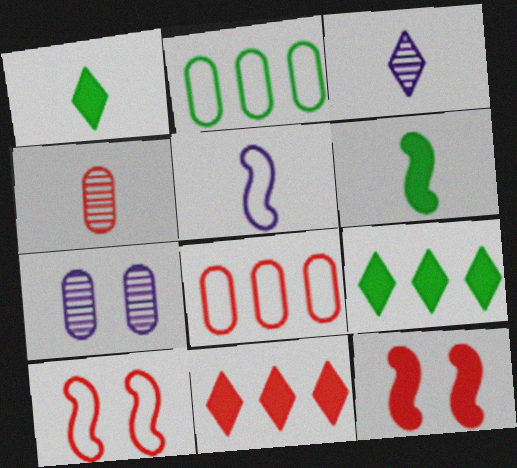[[1, 4, 5], 
[2, 3, 12], 
[4, 10, 11]]